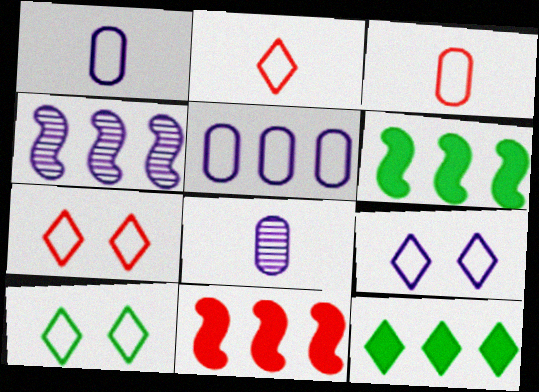[[6, 7, 8], 
[7, 9, 10], 
[8, 10, 11]]